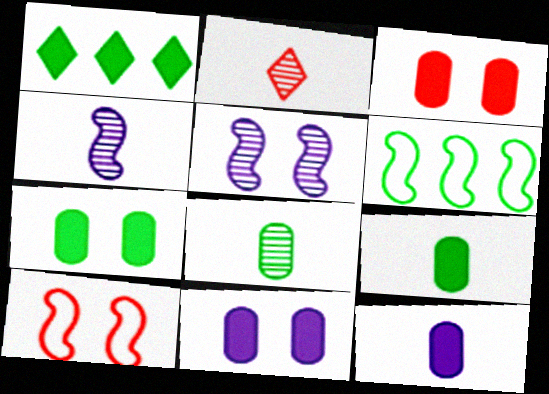[[2, 4, 8], 
[2, 6, 11], 
[3, 7, 11]]